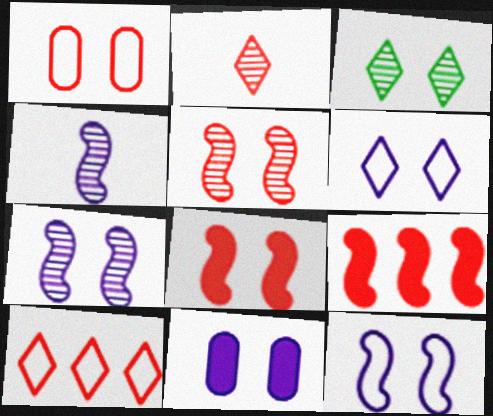[[1, 2, 9], 
[6, 7, 11]]